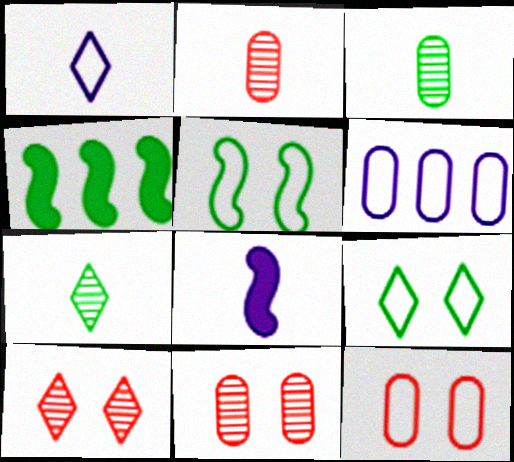[[1, 4, 11], 
[3, 4, 9]]